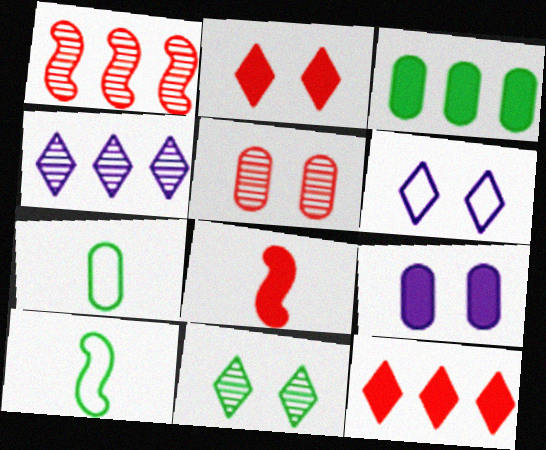[[2, 6, 11], 
[3, 10, 11]]